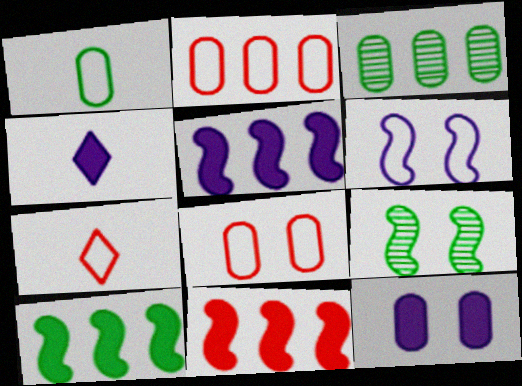[[2, 4, 9], 
[4, 5, 12], 
[5, 10, 11]]